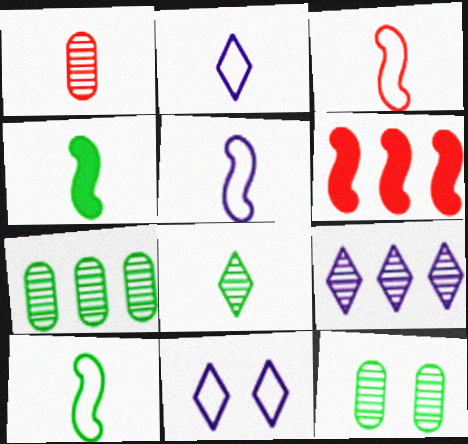[[1, 2, 4], 
[2, 6, 12], 
[3, 5, 10]]